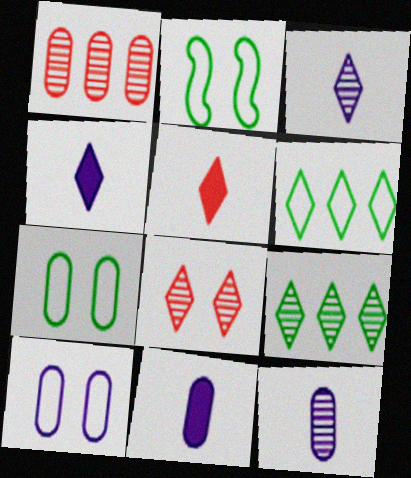[[1, 2, 4], 
[1, 7, 11], 
[3, 8, 9], 
[4, 6, 8]]